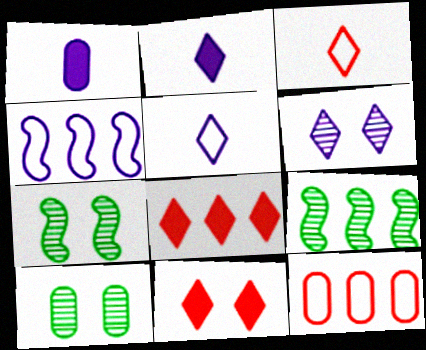[[1, 4, 6], 
[1, 10, 12], 
[2, 7, 12]]